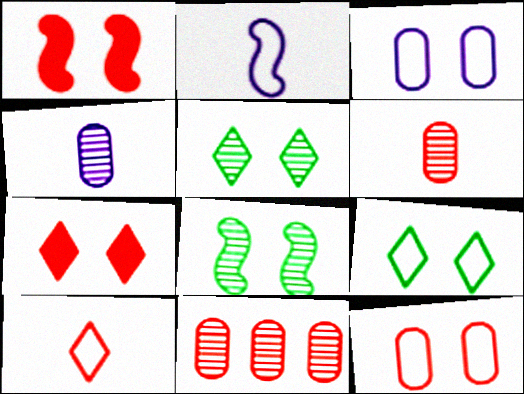[[1, 3, 5], 
[1, 10, 11], 
[3, 7, 8]]